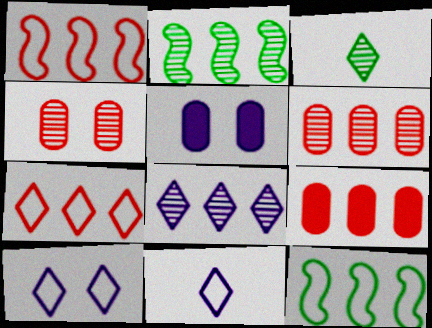[[1, 3, 5], 
[2, 6, 8], 
[8, 9, 12]]